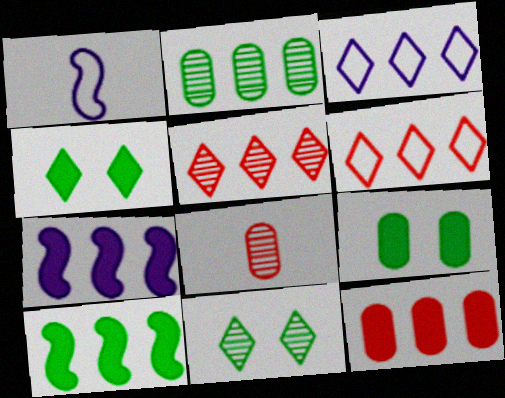[[1, 5, 9], 
[1, 11, 12], 
[2, 6, 7]]